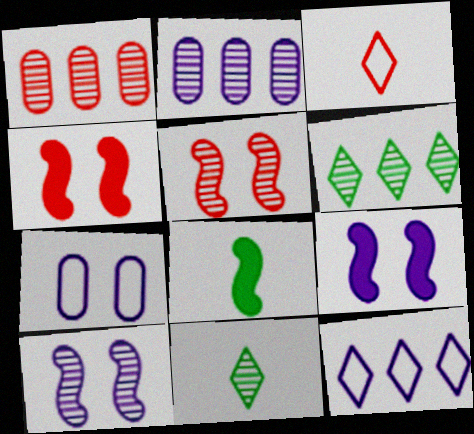[[1, 3, 4], 
[1, 10, 11], 
[2, 5, 11]]